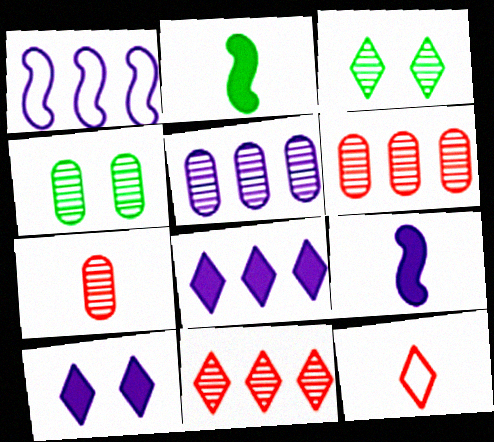[[1, 5, 8], 
[3, 8, 12], 
[4, 5, 7]]